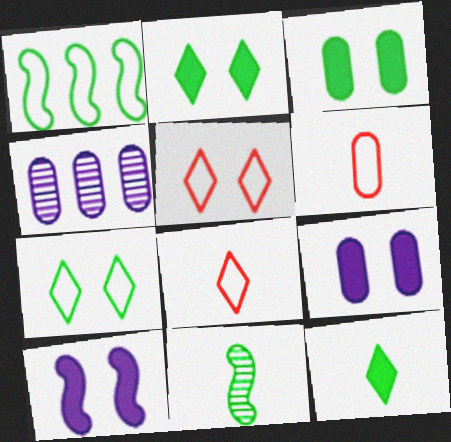[[3, 4, 6]]